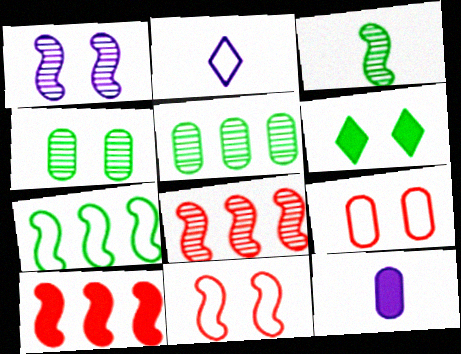[[1, 3, 8], 
[1, 6, 9], 
[2, 4, 10], 
[2, 7, 9], 
[5, 9, 12], 
[6, 10, 12]]